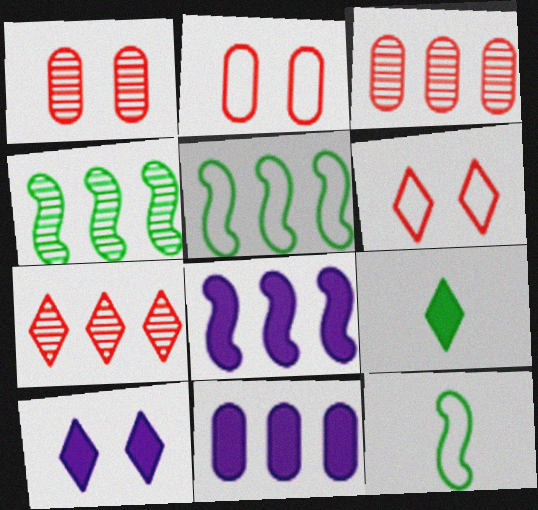[[3, 10, 12], 
[5, 7, 11]]